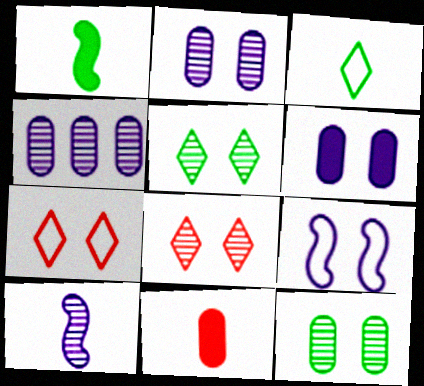[[1, 4, 7], 
[3, 10, 11]]